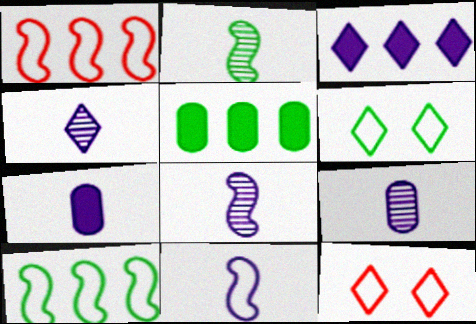[[2, 5, 6], 
[4, 7, 11], 
[4, 8, 9], 
[5, 8, 12]]